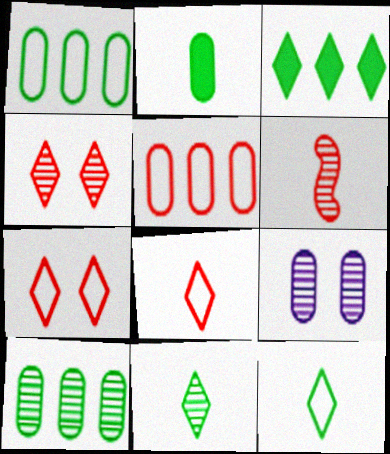[[2, 5, 9]]